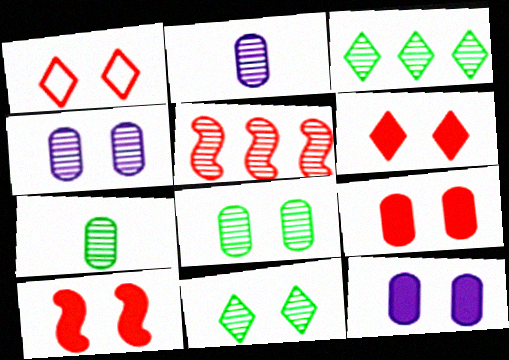[[2, 5, 11], 
[6, 9, 10]]